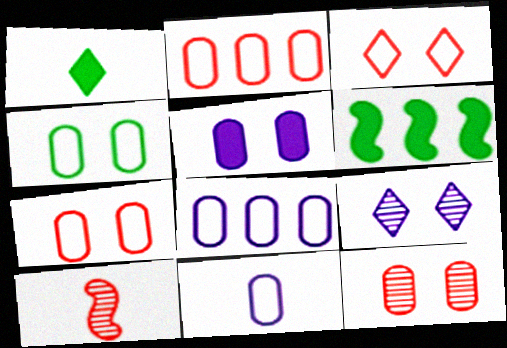[[1, 10, 11], 
[2, 4, 11], 
[4, 5, 12]]